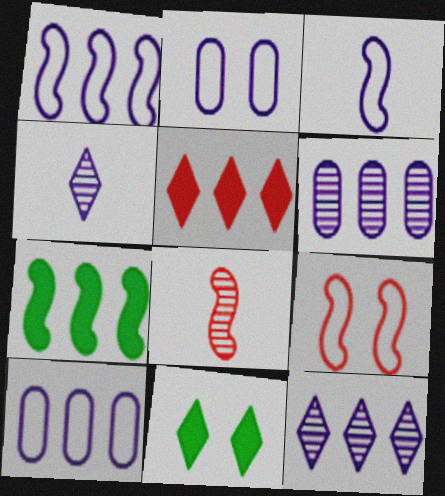[[8, 10, 11]]